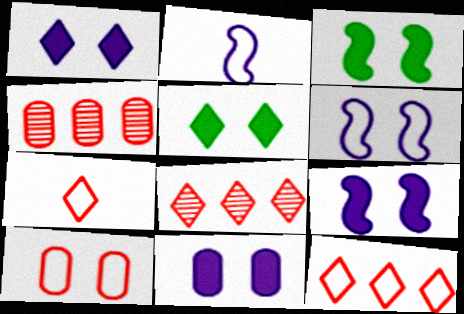[[1, 9, 11], 
[2, 4, 5]]